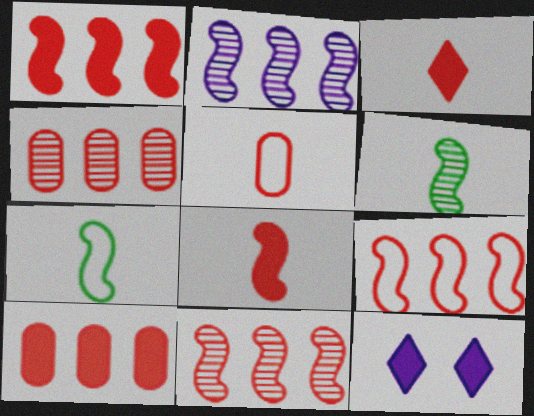[[1, 9, 11], 
[4, 7, 12]]